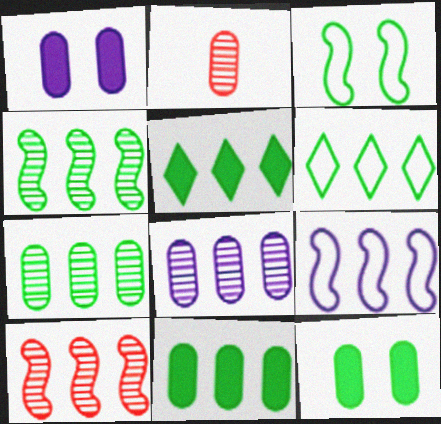[[4, 6, 11]]